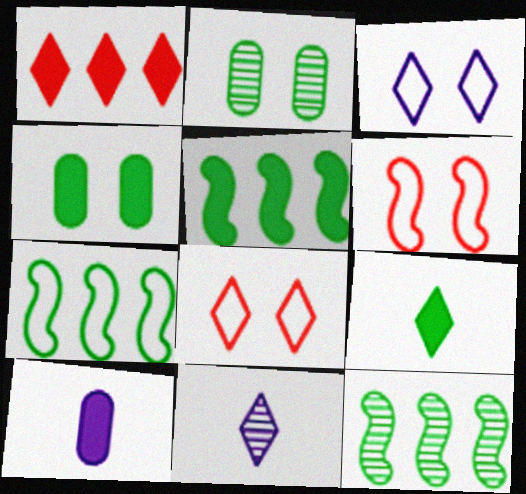[[2, 7, 9], 
[4, 5, 9], 
[5, 7, 12], 
[8, 10, 12]]